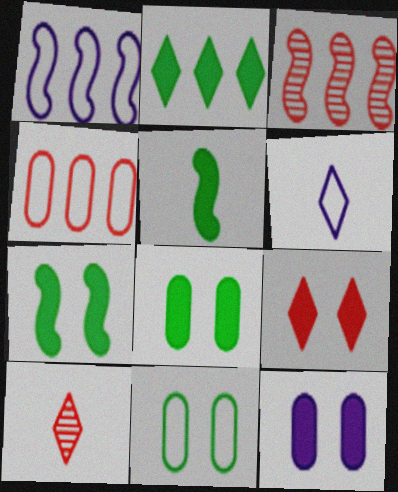[[1, 8, 10], 
[2, 5, 8], 
[3, 6, 8], 
[7, 9, 12]]